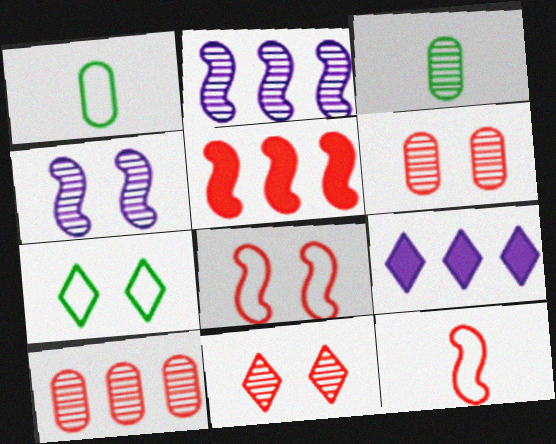[[2, 3, 11], 
[3, 8, 9]]